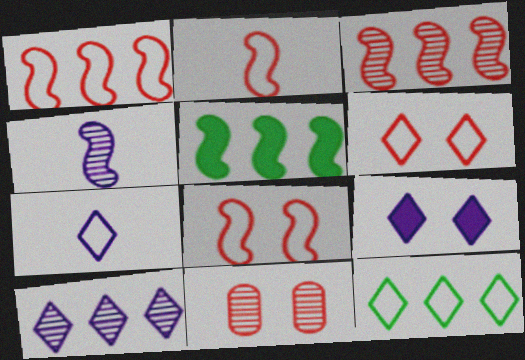[[1, 2, 8], 
[4, 5, 8], 
[5, 7, 11], 
[6, 7, 12], 
[7, 9, 10]]